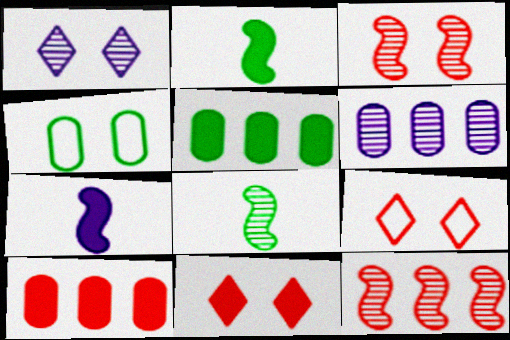[[2, 6, 9], 
[5, 7, 11]]